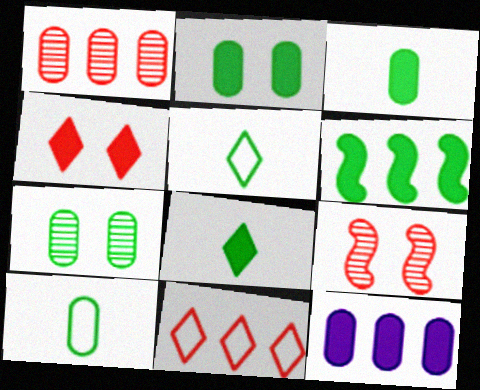[[2, 6, 8], 
[5, 6, 7], 
[5, 9, 12]]